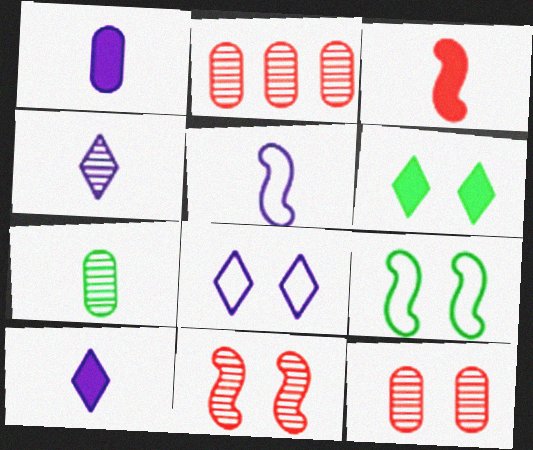[[1, 4, 5], 
[2, 5, 6], 
[2, 9, 10]]